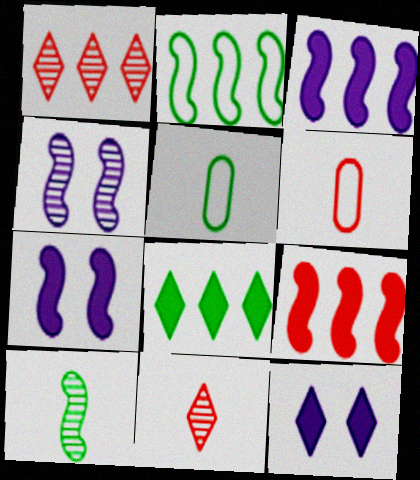[[1, 5, 7], 
[4, 6, 8]]